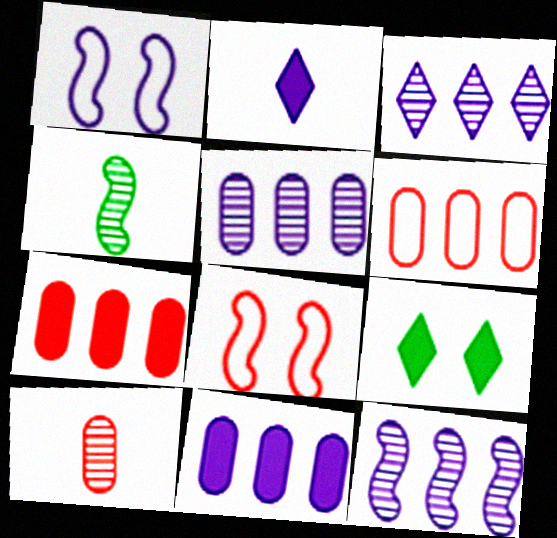[[1, 2, 5], 
[3, 5, 12]]